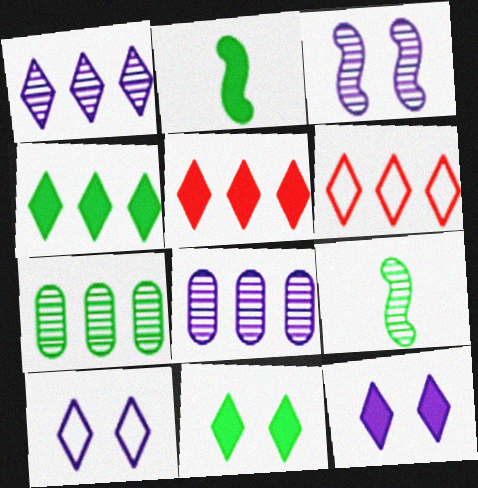[[1, 4, 6]]